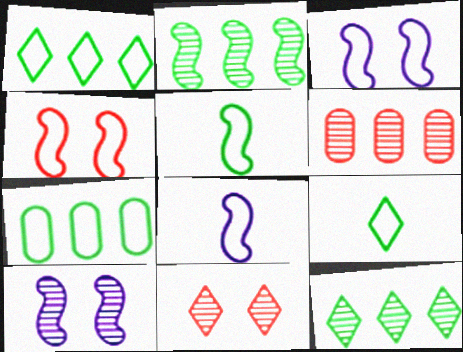[]